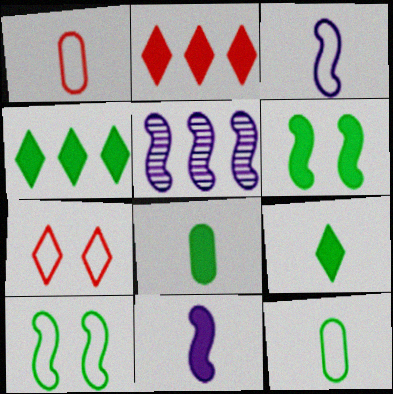[[4, 6, 8], 
[5, 7, 8]]